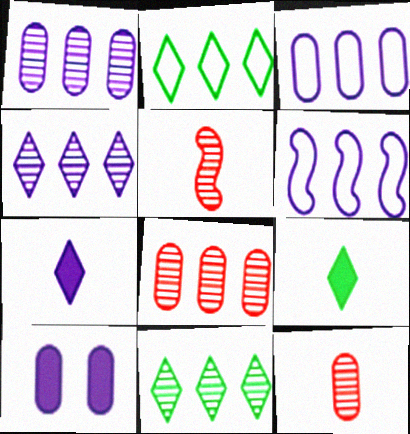[[2, 5, 10]]